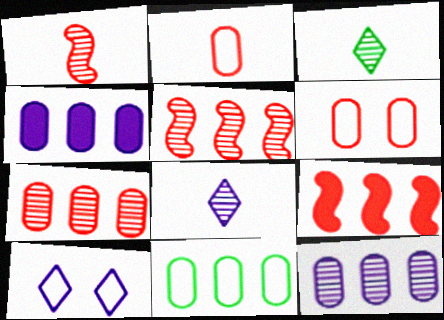[[4, 7, 11]]